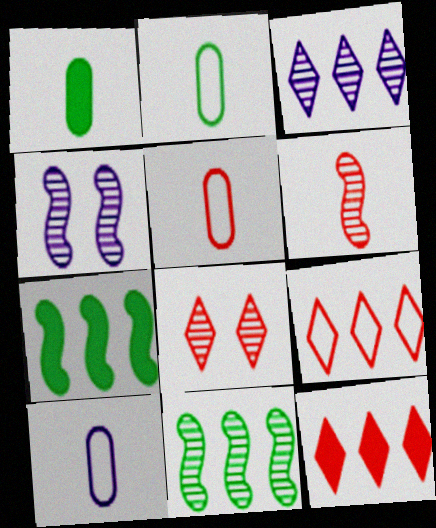[[1, 4, 9], 
[2, 4, 12], 
[2, 5, 10], 
[4, 6, 11], 
[7, 8, 10]]